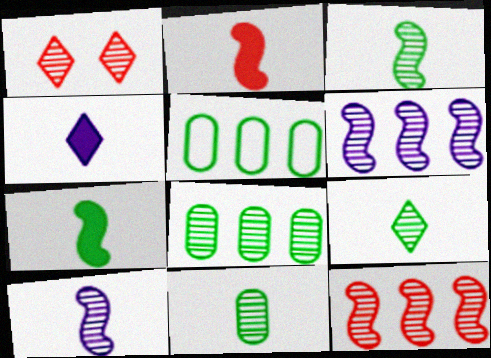[[1, 6, 11], 
[1, 8, 10], 
[3, 9, 11]]